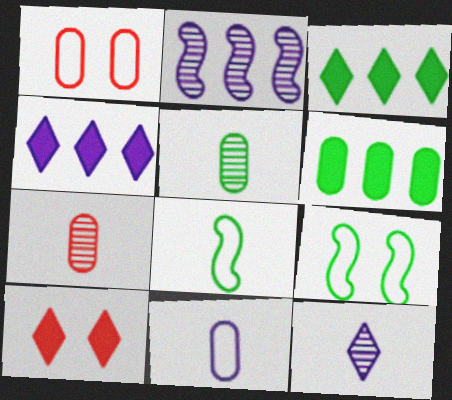[[3, 5, 9], 
[4, 7, 9]]